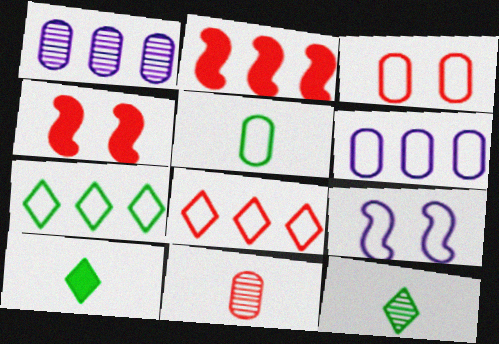[[1, 2, 7], 
[3, 5, 6], 
[4, 6, 12], 
[4, 8, 11], 
[5, 8, 9]]